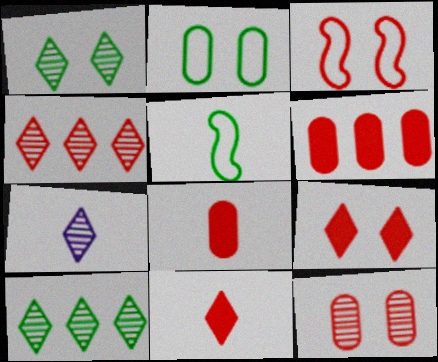[[1, 4, 7], 
[3, 4, 8], 
[3, 9, 12], 
[5, 7, 8]]